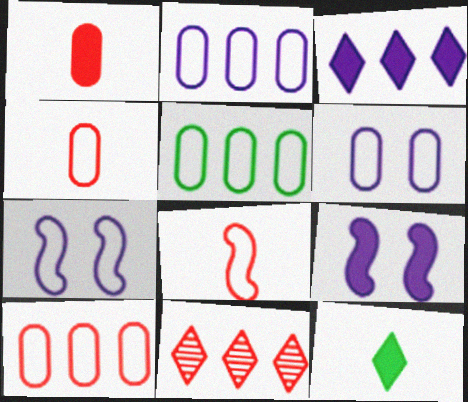[[2, 5, 10], 
[4, 5, 6]]